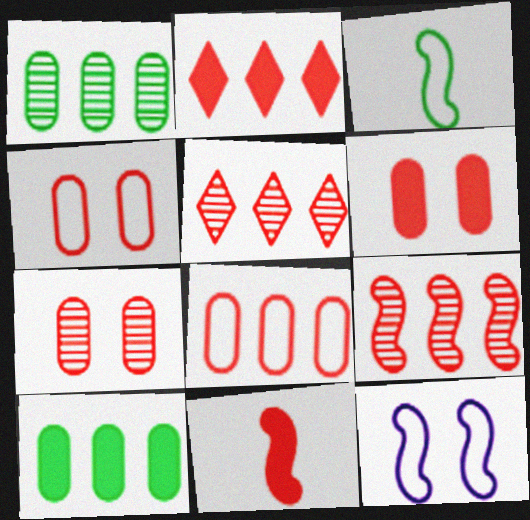[[2, 6, 11], 
[2, 8, 9], 
[4, 5, 11], 
[4, 6, 7]]